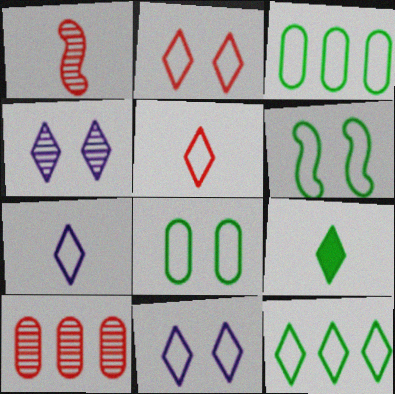[[2, 7, 12], 
[5, 11, 12]]